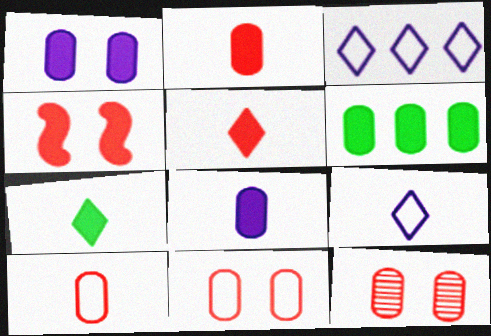[[1, 2, 6]]